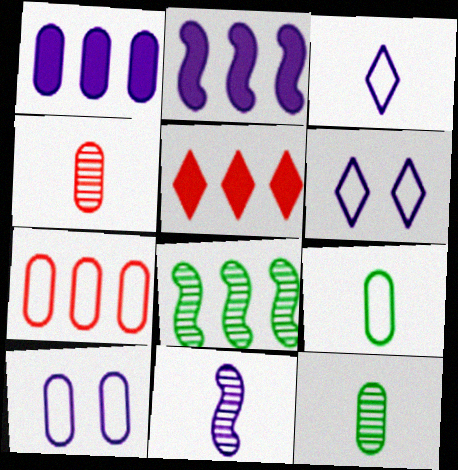[[1, 6, 11], 
[7, 9, 10]]